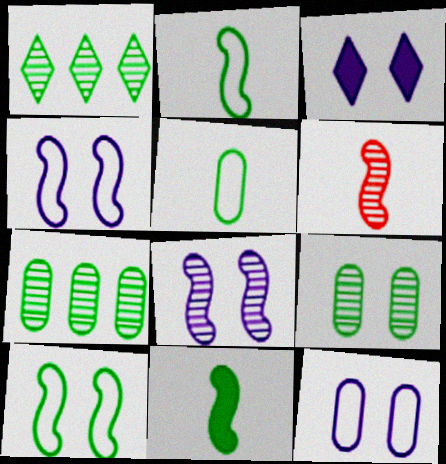[[3, 8, 12]]